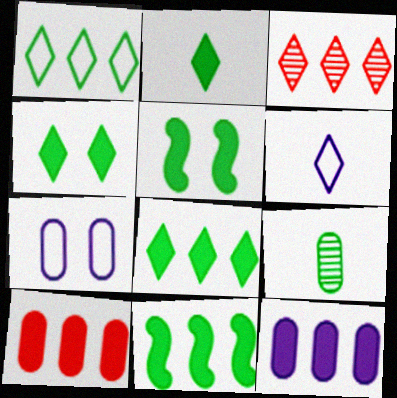[[1, 5, 9], 
[2, 4, 8], 
[3, 4, 6], 
[7, 9, 10]]